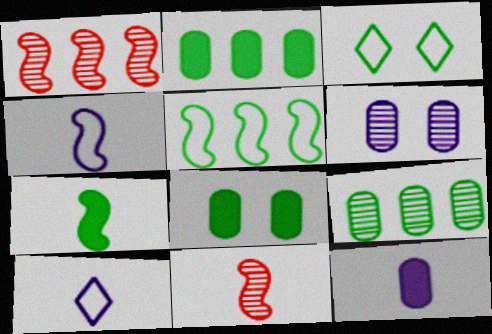[[1, 3, 12], 
[1, 8, 10], 
[3, 7, 9], 
[4, 7, 11]]